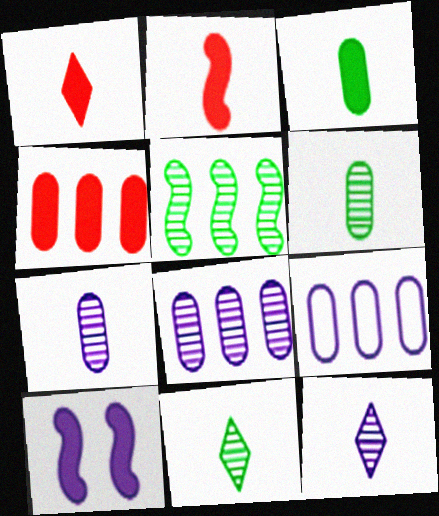[[9, 10, 12]]